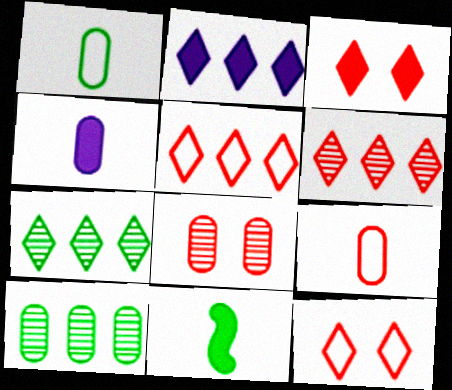[[2, 5, 7]]